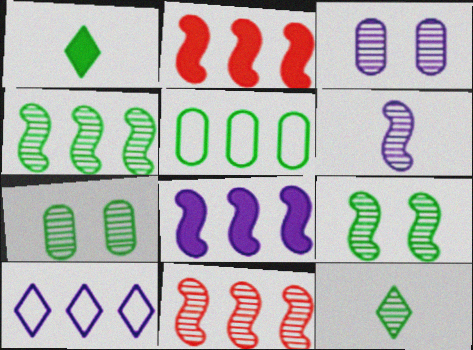[[1, 5, 9], 
[3, 11, 12], 
[4, 7, 12], 
[6, 9, 11]]